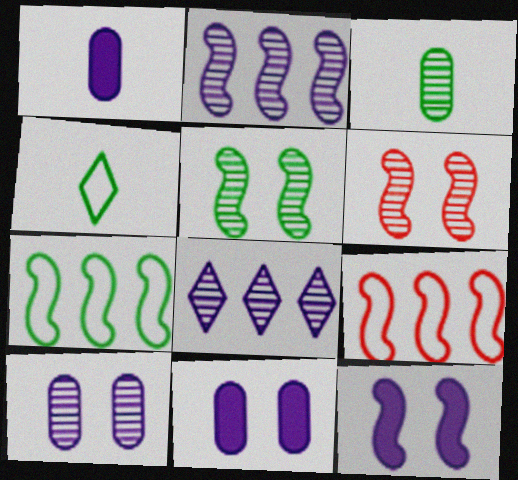[[3, 6, 8]]